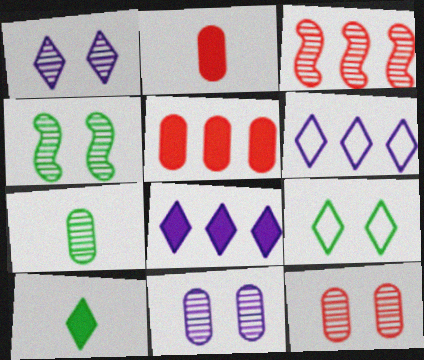[[1, 3, 7], 
[1, 4, 12], 
[2, 4, 6]]